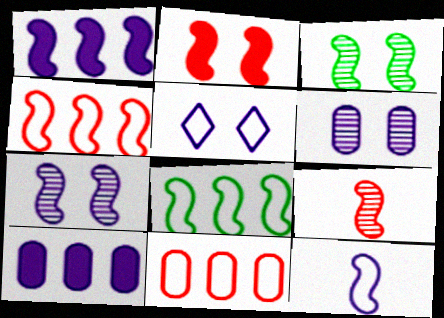[[1, 7, 12], 
[2, 4, 9]]